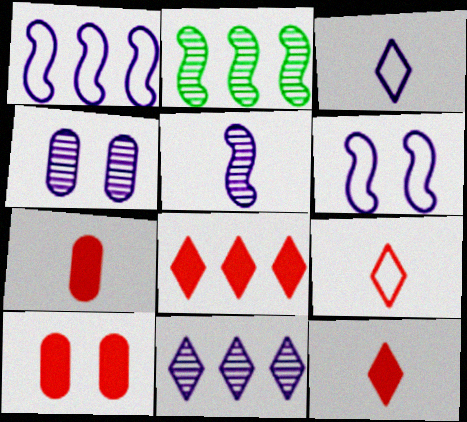[[2, 3, 10], 
[4, 5, 11]]